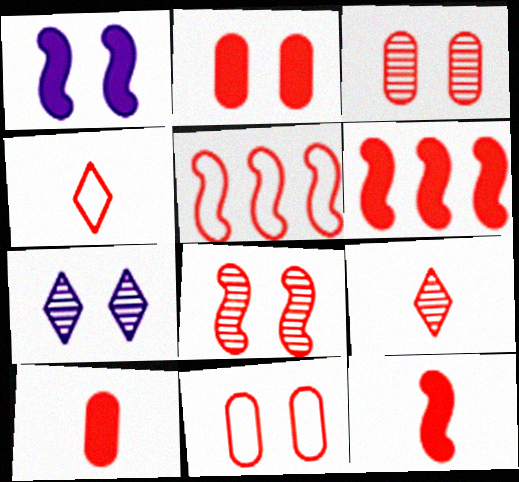[[2, 3, 11], 
[2, 5, 9], 
[3, 4, 6], 
[4, 5, 11], 
[5, 8, 12], 
[6, 9, 11]]